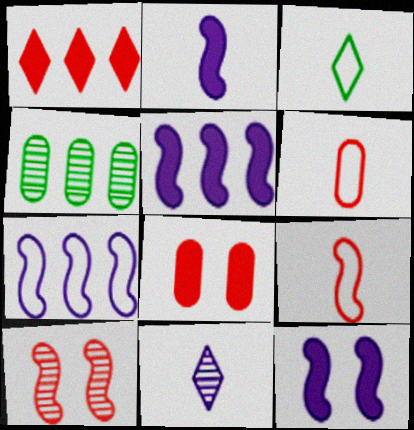[[1, 4, 7], 
[1, 6, 10], 
[2, 5, 12], 
[4, 10, 11]]